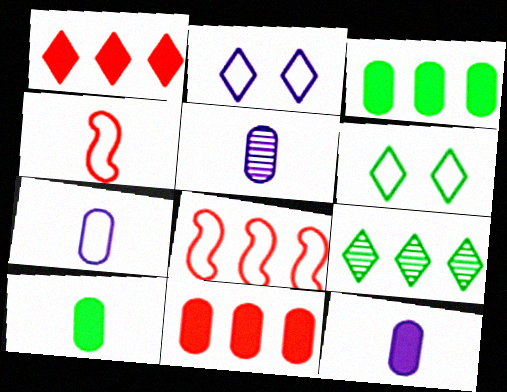[[5, 7, 12], 
[6, 7, 8]]